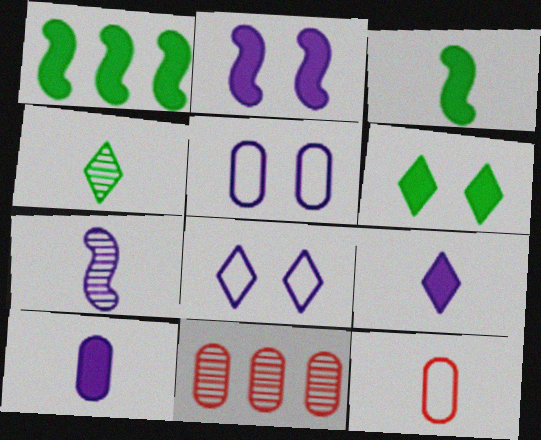[[3, 8, 11]]